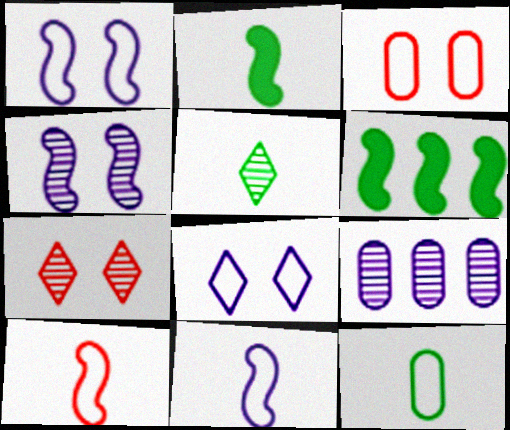[[2, 5, 12], 
[4, 6, 10]]